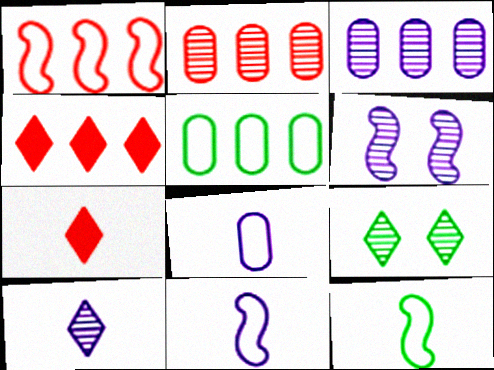[[1, 2, 4], 
[3, 6, 10], 
[5, 6, 7]]